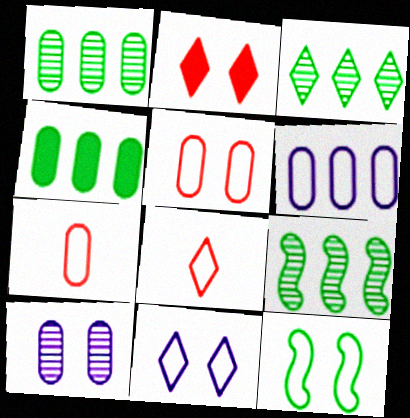[[1, 3, 9], 
[2, 10, 12], 
[4, 7, 10], 
[5, 11, 12], 
[6, 8, 12]]